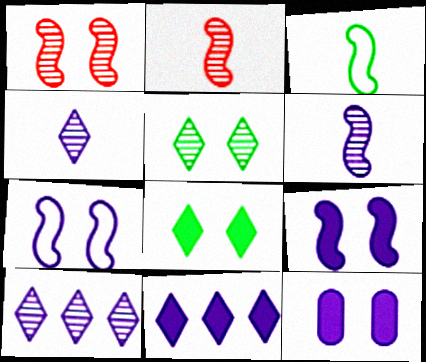[]